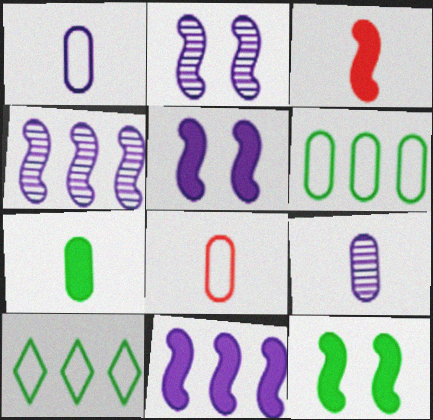[[3, 11, 12], 
[7, 8, 9]]